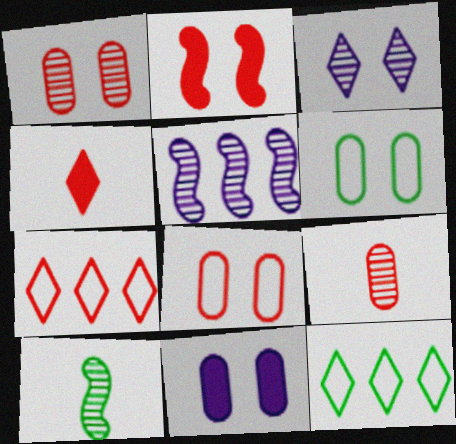[[1, 6, 11], 
[2, 3, 6], 
[2, 7, 9], 
[3, 4, 12], 
[4, 5, 6], 
[7, 10, 11]]